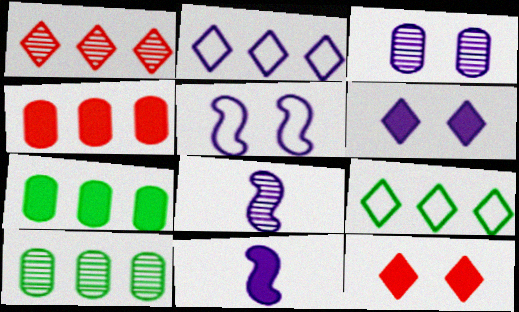[[2, 3, 11], 
[3, 5, 6], 
[7, 11, 12]]